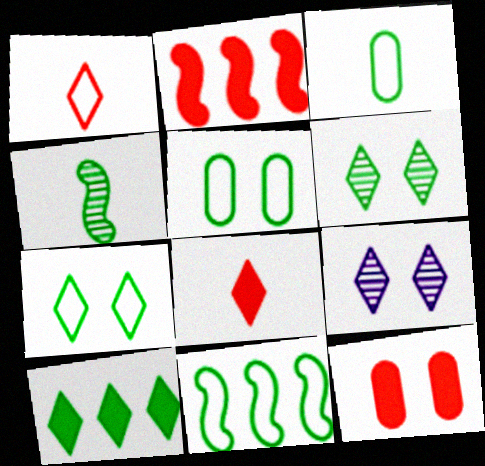[[1, 9, 10], 
[2, 3, 9], 
[2, 8, 12], 
[3, 7, 11], 
[4, 5, 10]]